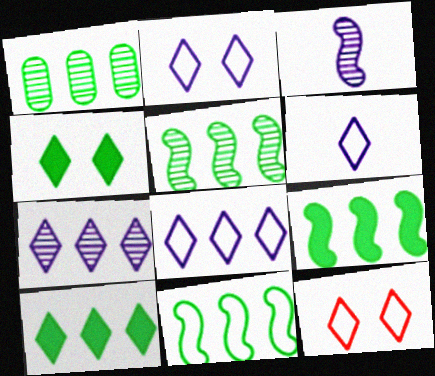[[1, 10, 11], 
[2, 6, 8], 
[5, 9, 11]]